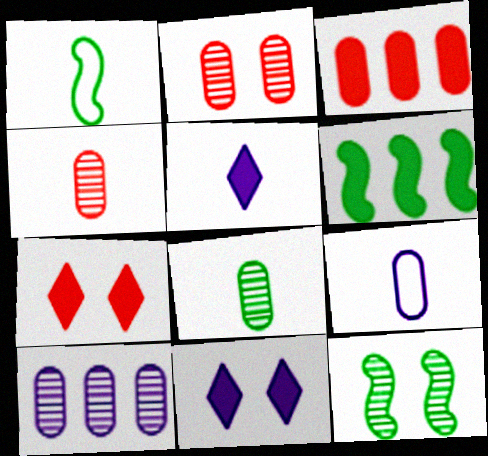[[1, 4, 5], 
[1, 6, 12], 
[1, 7, 10], 
[2, 8, 10]]